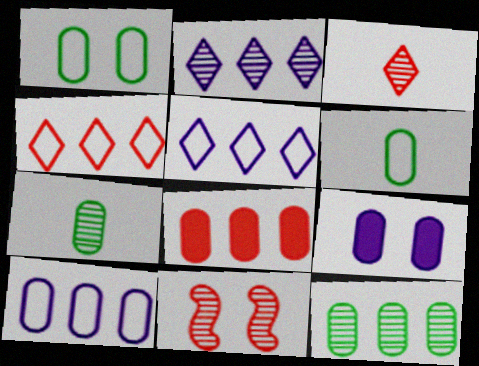[[2, 7, 11], 
[8, 10, 12]]